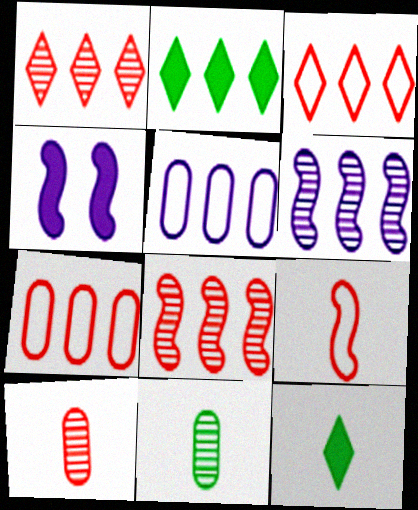[[2, 5, 8], 
[2, 6, 7], 
[3, 4, 11]]